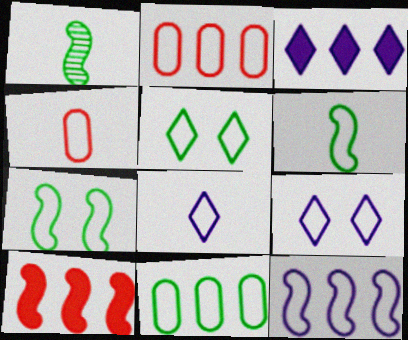[[2, 6, 9], 
[2, 7, 8], 
[4, 5, 12], 
[4, 6, 8], 
[5, 6, 11]]